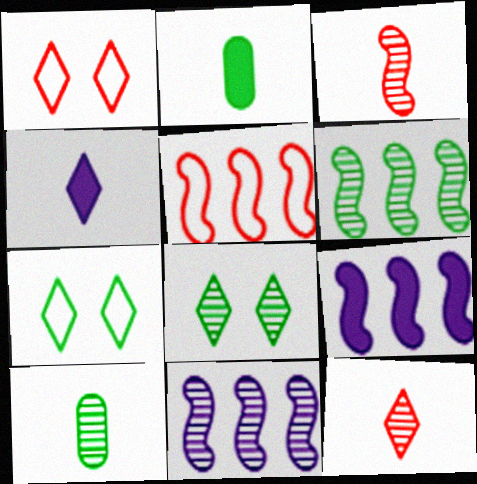[[1, 2, 11], 
[1, 9, 10], 
[2, 6, 7], 
[5, 6, 9], 
[6, 8, 10]]